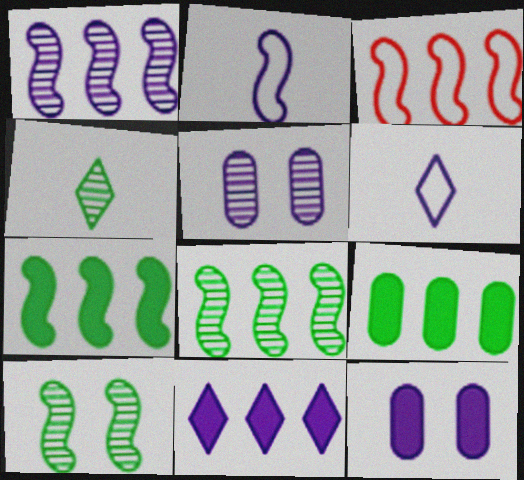[[1, 3, 7], 
[1, 6, 12], 
[2, 5, 11], 
[3, 4, 12]]